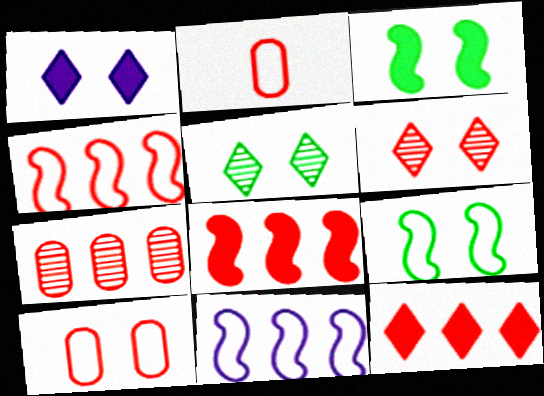[[2, 6, 8], 
[4, 7, 12]]